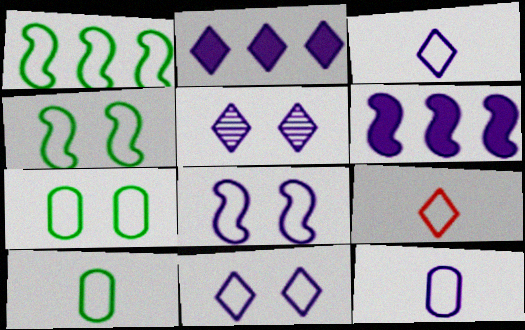[[2, 3, 5], 
[5, 6, 12]]